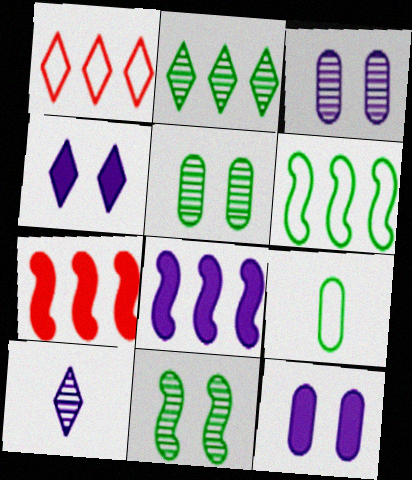[]